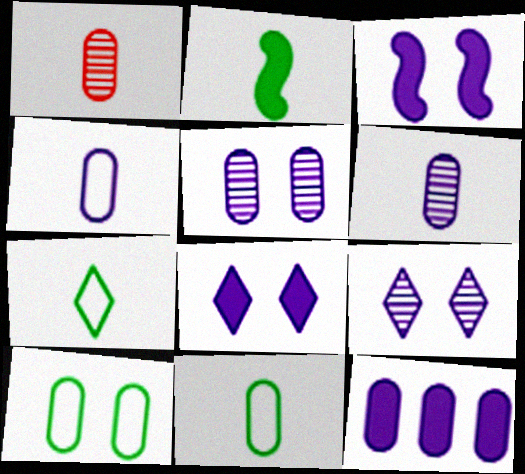[[1, 10, 12], 
[4, 5, 12]]